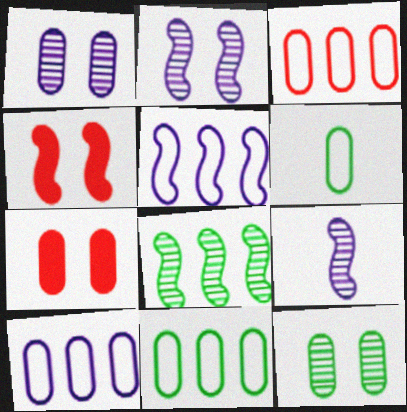[[3, 10, 11]]